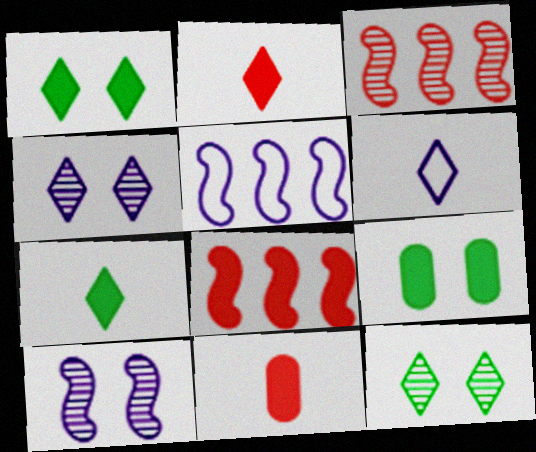[[3, 6, 9], 
[5, 11, 12]]